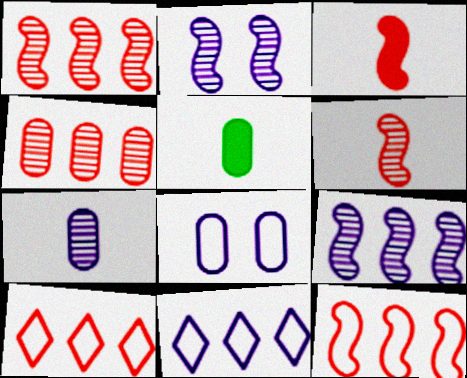[[2, 5, 10], 
[4, 5, 8]]